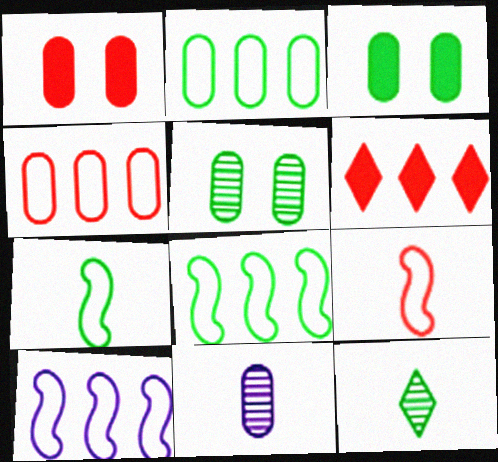[[1, 2, 11], 
[1, 10, 12], 
[3, 4, 11], 
[3, 8, 12]]